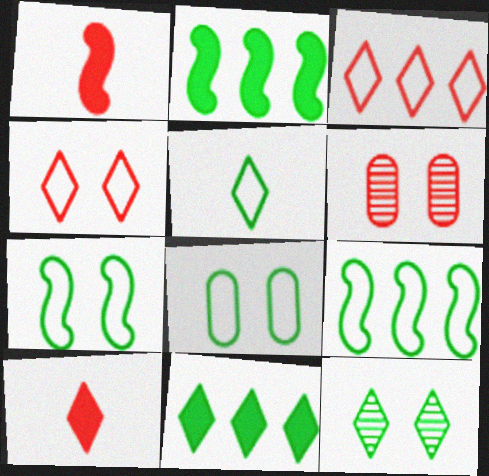[[1, 3, 6], 
[5, 8, 9], 
[5, 11, 12]]